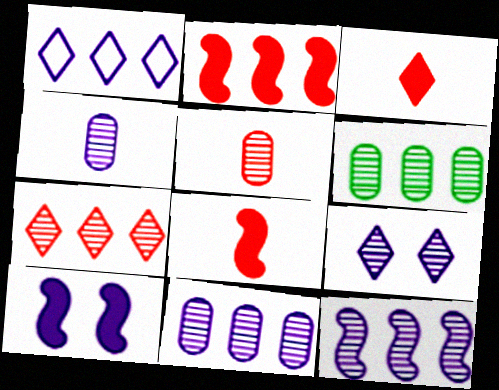[[1, 2, 6], 
[1, 4, 10], 
[4, 9, 12], 
[6, 7, 12]]